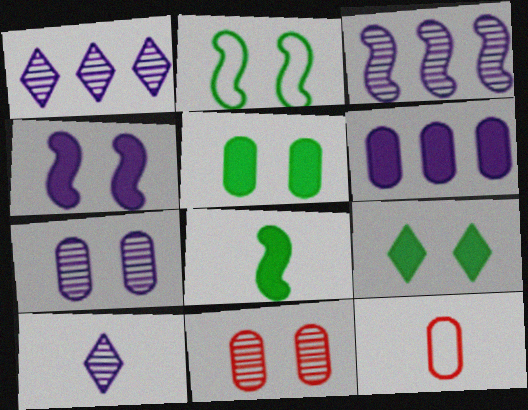[[3, 7, 10], 
[3, 9, 12], 
[8, 10, 12]]